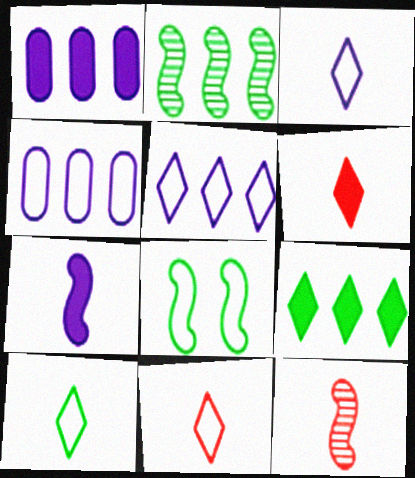[[3, 10, 11], 
[4, 8, 11]]